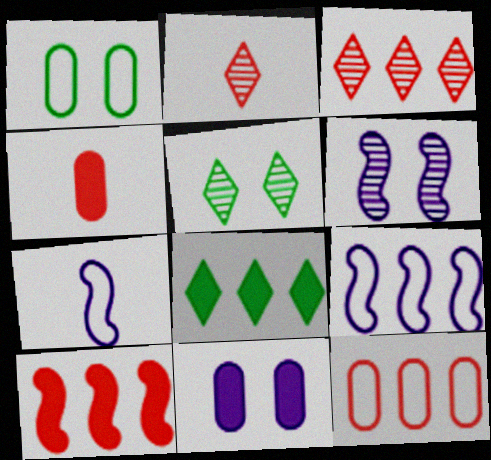[[3, 10, 12], 
[4, 5, 9]]